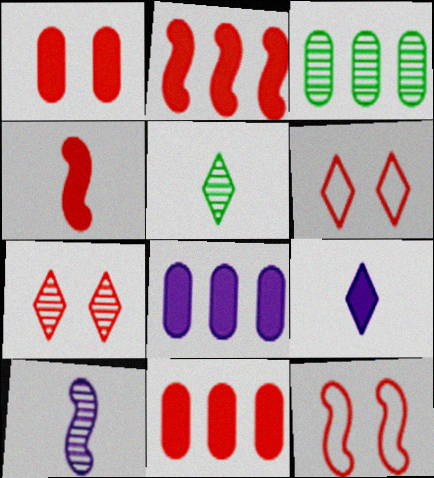[[1, 7, 12], 
[3, 7, 10], 
[3, 9, 12], 
[5, 8, 12]]